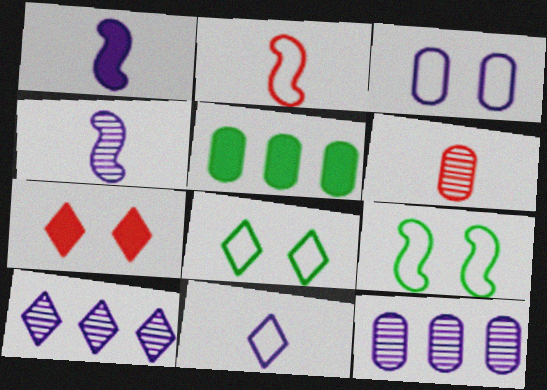[[1, 3, 10], 
[1, 5, 7], 
[3, 5, 6]]